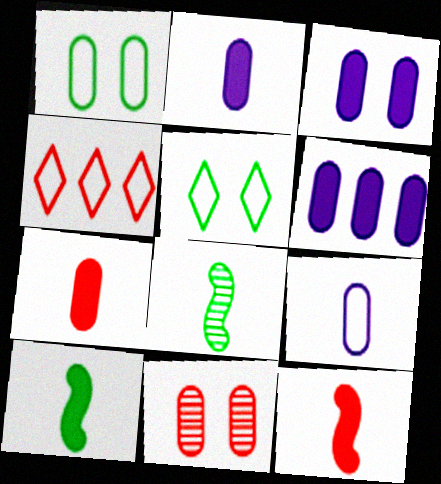[[1, 3, 11], 
[2, 3, 6], 
[3, 4, 8], 
[4, 11, 12]]